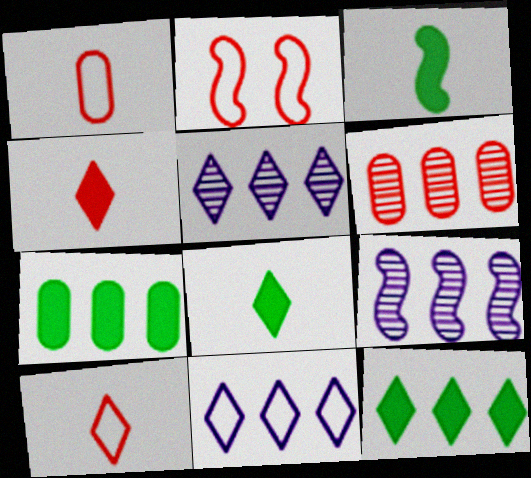[[2, 3, 9], 
[2, 4, 6]]